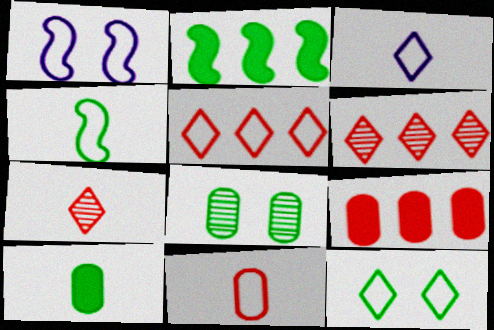[[1, 6, 10], 
[3, 4, 11], 
[3, 5, 12]]